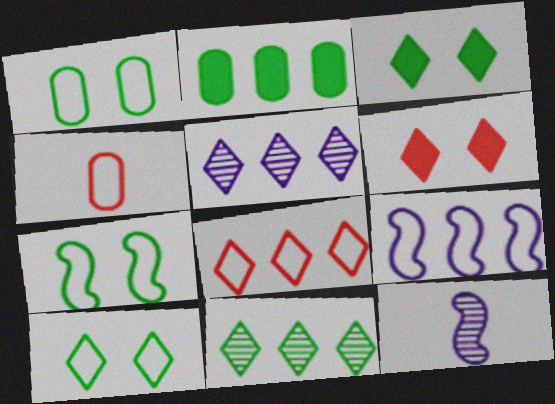[[1, 7, 10], 
[4, 9, 10]]